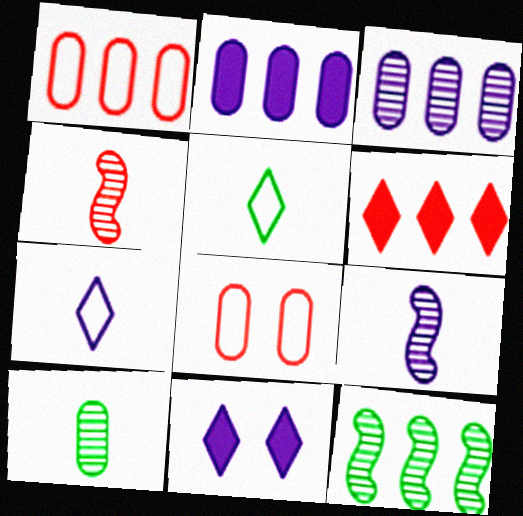[[2, 8, 10], 
[4, 6, 8]]